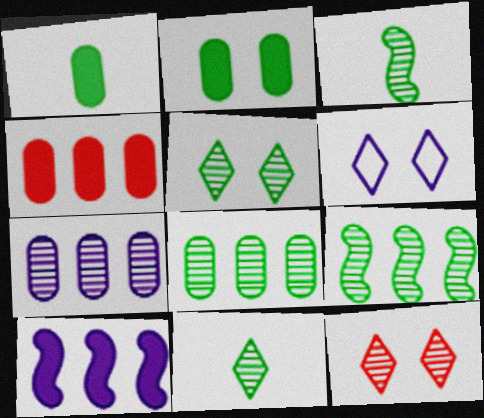[[3, 4, 6], 
[3, 5, 8], 
[3, 7, 12]]